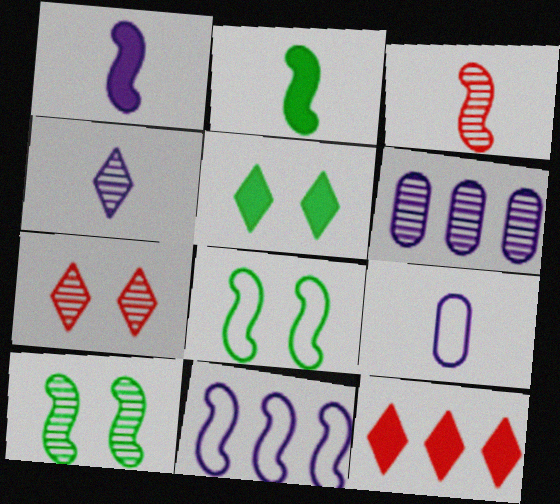[[1, 4, 9], 
[9, 10, 12]]